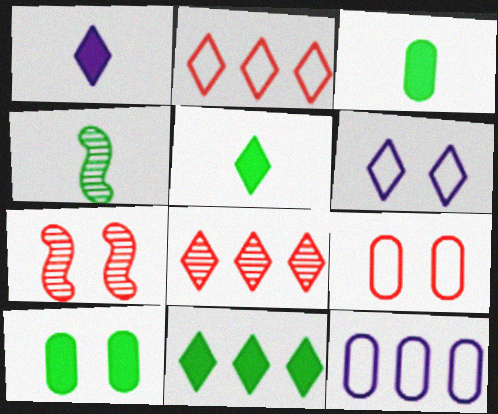[[5, 6, 8], 
[5, 7, 12], 
[6, 7, 10]]